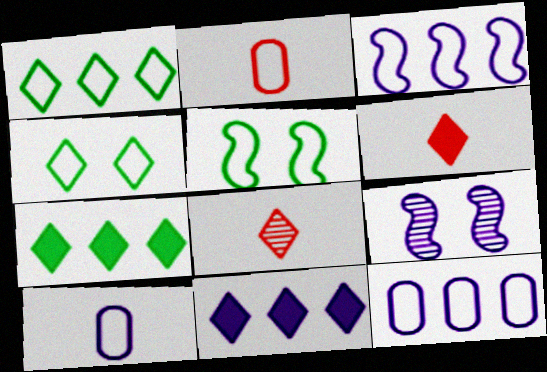[[2, 3, 4], 
[2, 7, 9], 
[4, 8, 11], 
[9, 10, 11]]